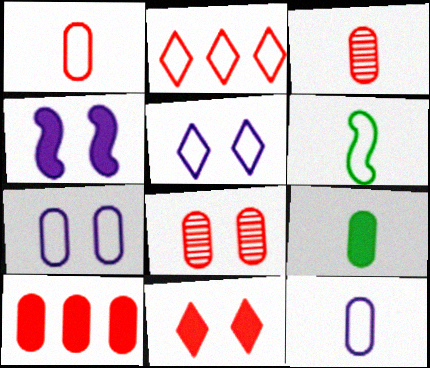[[1, 8, 10], 
[2, 6, 7], 
[3, 9, 12]]